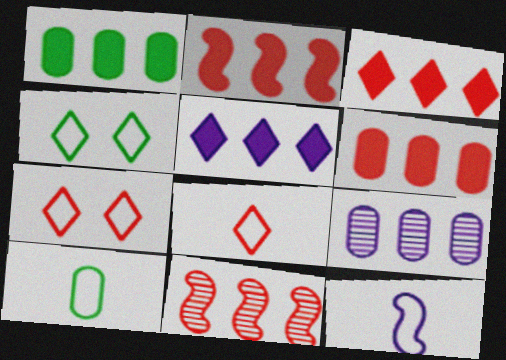[[1, 2, 5], 
[2, 3, 6], 
[8, 10, 12]]